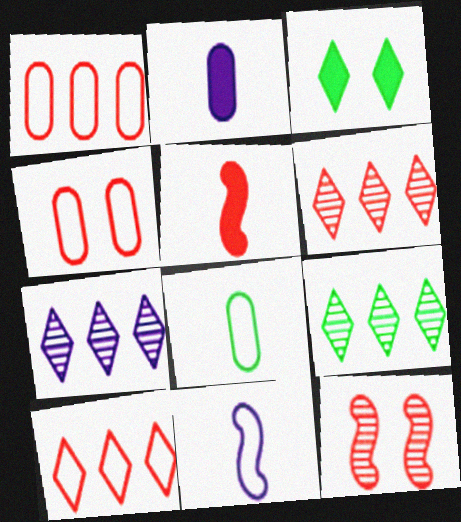[[4, 5, 6], 
[6, 7, 9]]